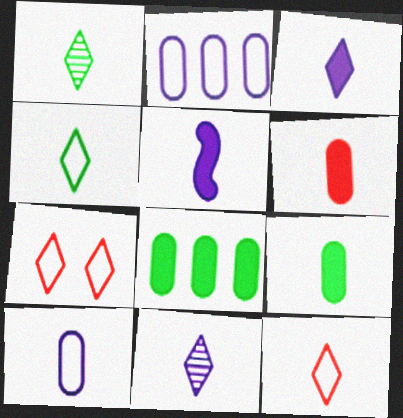[[1, 3, 12], 
[5, 10, 11]]